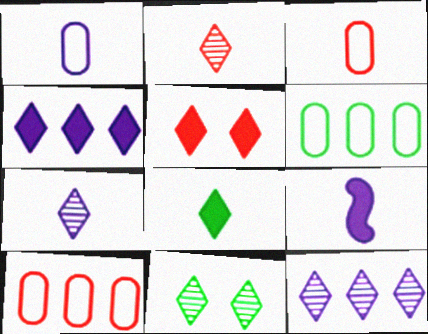[[1, 7, 9], 
[2, 11, 12], 
[4, 5, 8], 
[9, 10, 11]]